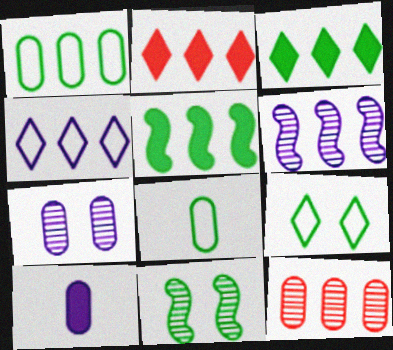[[1, 2, 6], 
[3, 8, 11], 
[4, 5, 12]]